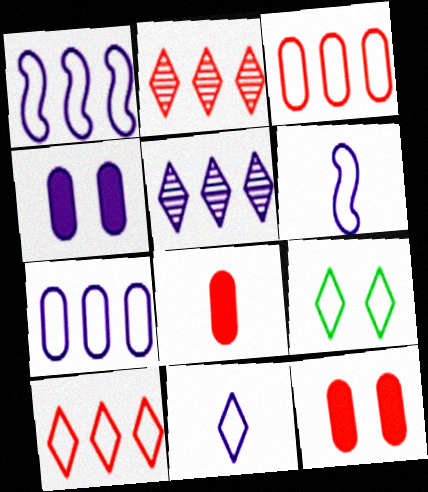[[3, 6, 9], 
[4, 5, 6], 
[9, 10, 11]]